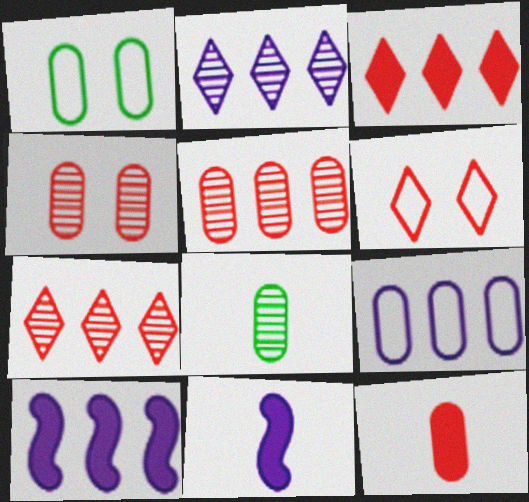[[1, 7, 11], 
[2, 9, 10], 
[6, 8, 10]]